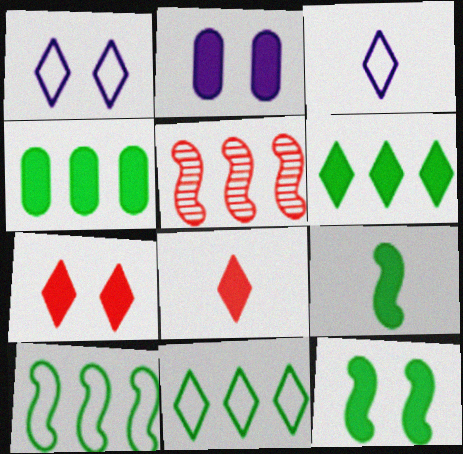[[2, 7, 12]]